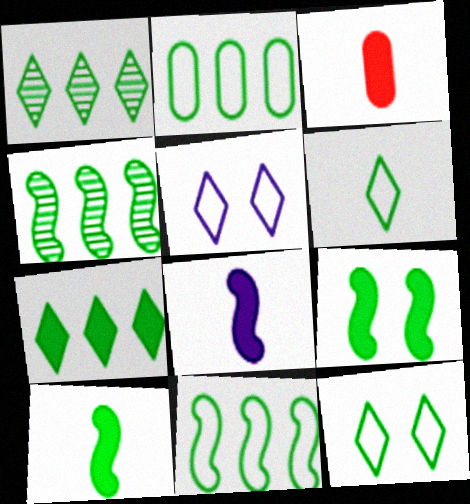[[2, 4, 7], 
[3, 4, 5]]